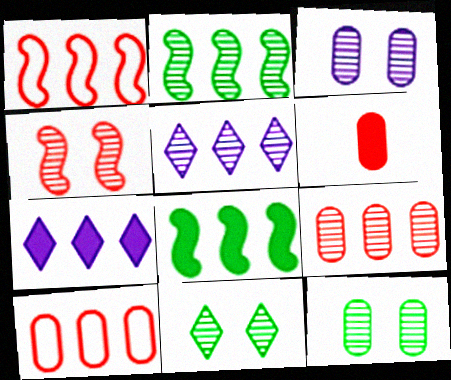[[2, 5, 9], 
[2, 7, 10], 
[3, 4, 11], 
[5, 8, 10]]